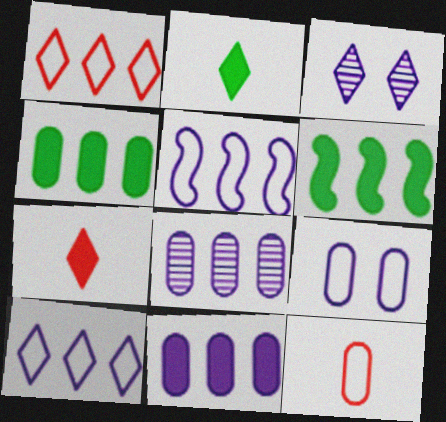[[1, 2, 3], 
[1, 6, 8], 
[3, 6, 12]]